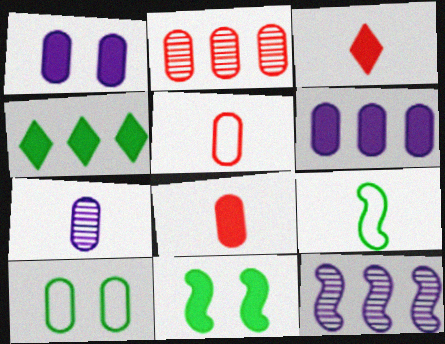[[3, 6, 11], 
[3, 7, 9], 
[3, 10, 12]]